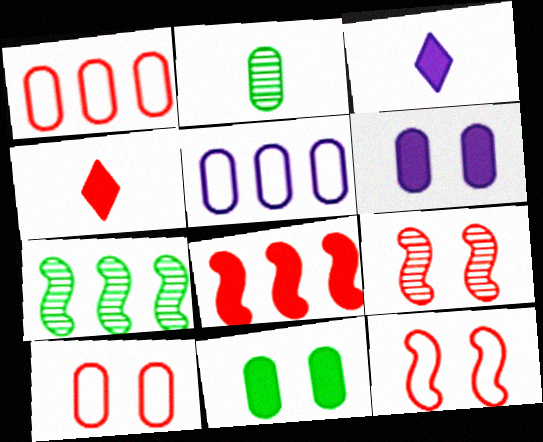[[1, 2, 6], 
[1, 4, 9], 
[3, 7, 10], 
[3, 8, 11]]